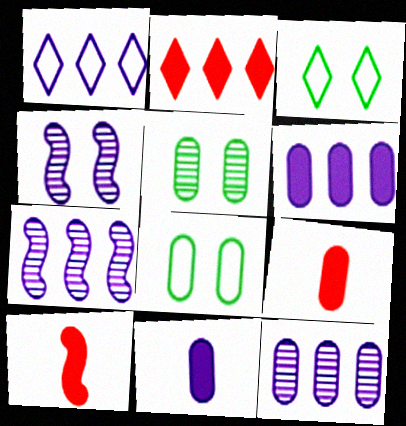[[1, 4, 11], 
[1, 5, 10], 
[1, 6, 7], 
[3, 7, 9], 
[3, 10, 12], 
[8, 9, 12]]